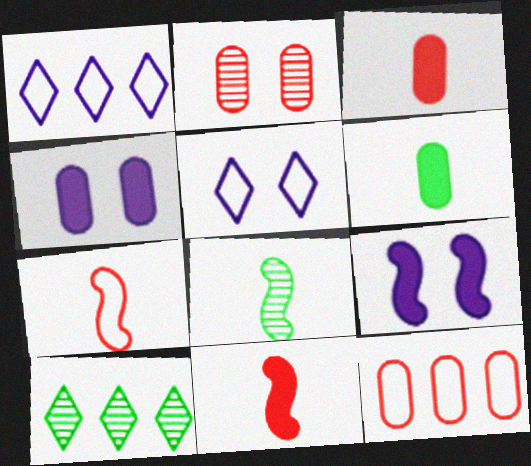[[2, 3, 12], 
[4, 7, 10]]